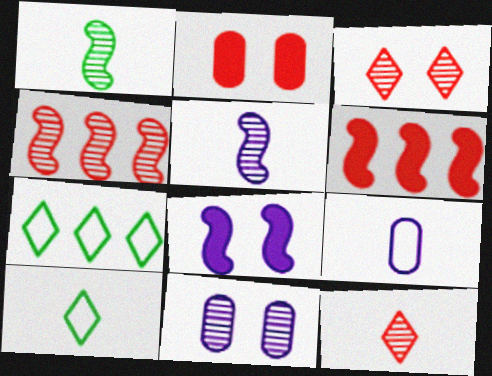[[2, 5, 7], 
[6, 10, 11]]